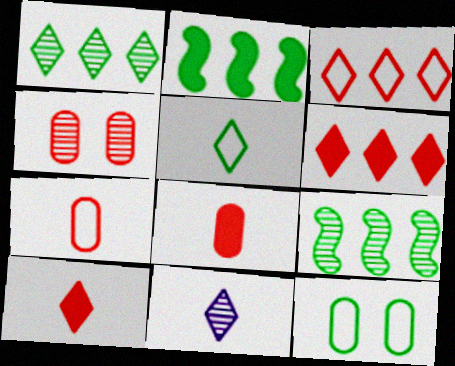[[4, 9, 11], 
[5, 10, 11]]